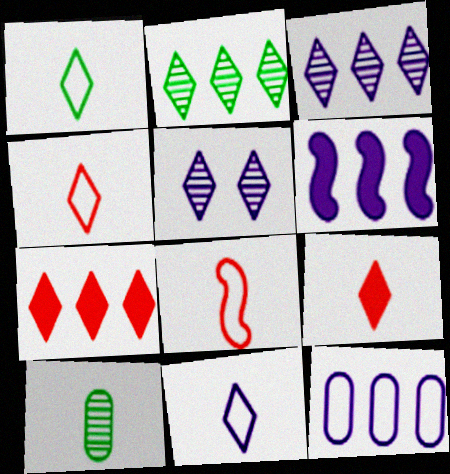[[1, 4, 11], 
[1, 5, 7], 
[3, 6, 12]]